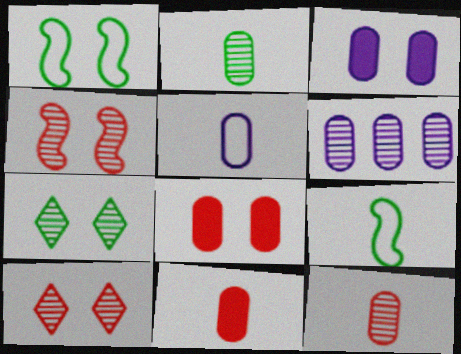[[1, 3, 10], 
[2, 5, 11], 
[3, 5, 6]]